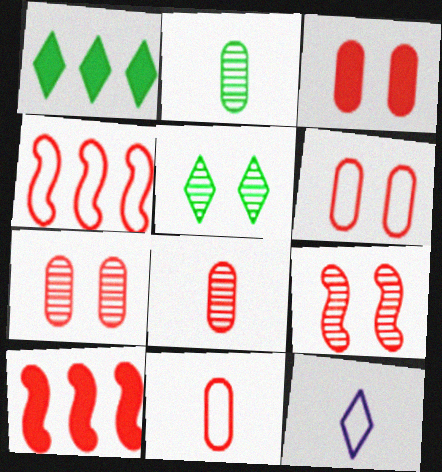[[3, 6, 7]]